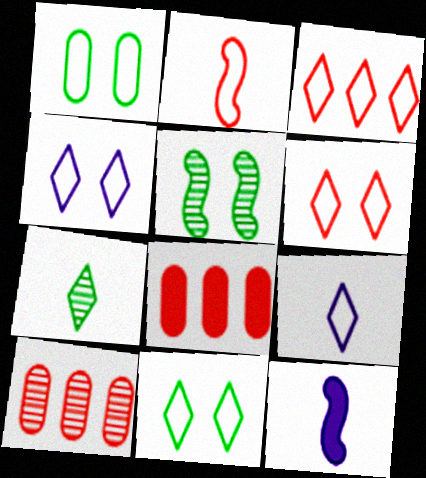[[3, 9, 11], 
[4, 6, 11], 
[5, 8, 9], 
[10, 11, 12]]